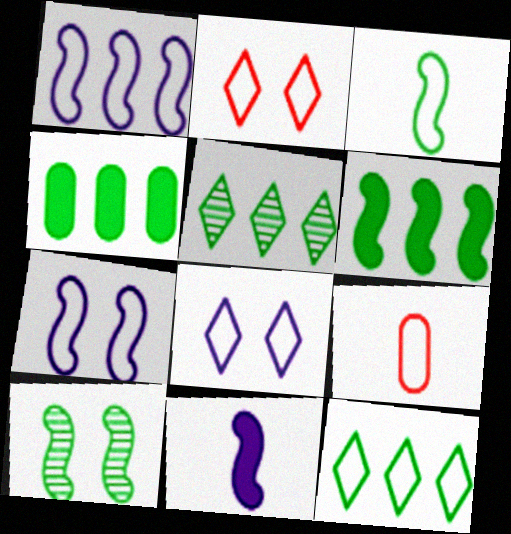[[3, 6, 10], 
[7, 9, 12]]